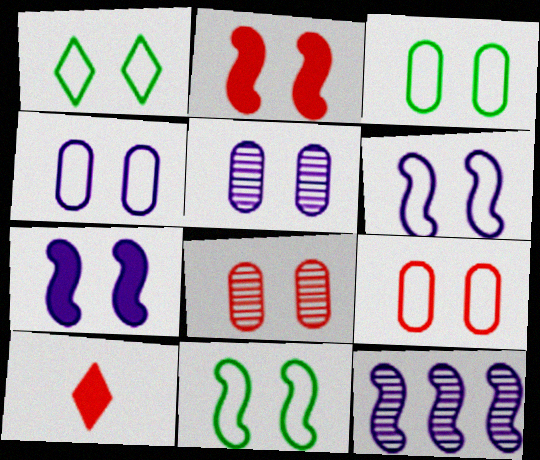[[1, 2, 5], 
[1, 3, 11], 
[1, 6, 9], 
[1, 7, 8], 
[3, 4, 9], 
[3, 10, 12]]